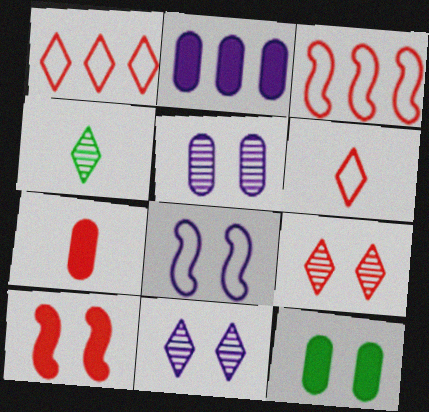[[2, 7, 12], 
[3, 7, 9], 
[8, 9, 12]]